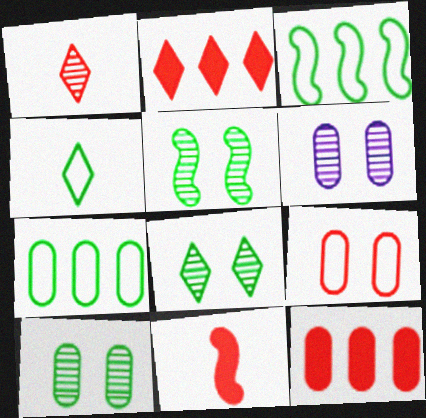[[5, 8, 10]]